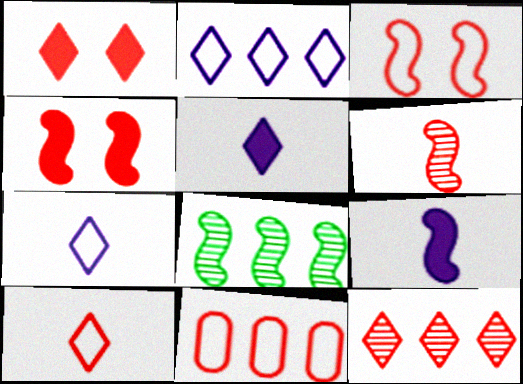[[1, 6, 11], 
[1, 10, 12], 
[3, 8, 9], 
[3, 10, 11]]